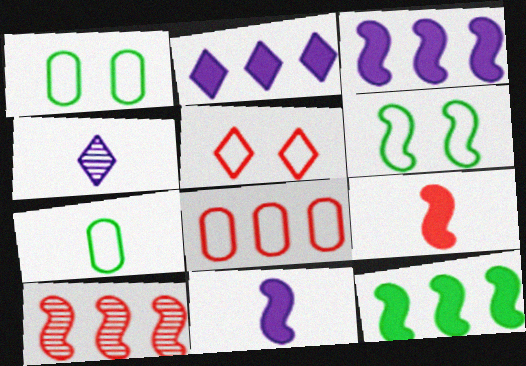[[4, 7, 9], 
[6, 10, 11]]